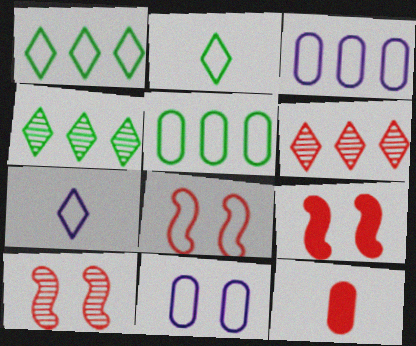[[2, 3, 8], 
[5, 7, 8], 
[6, 8, 12], 
[8, 9, 10]]